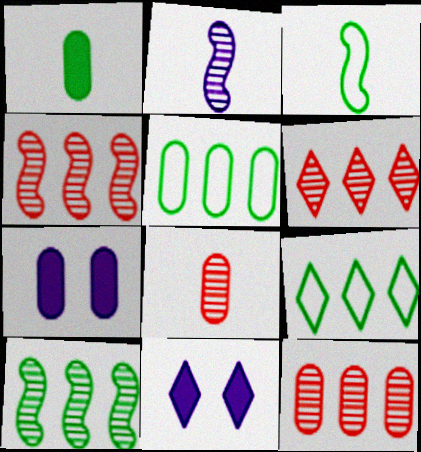[[3, 6, 7], 
[3, 11, 12], 
[4, 6, 12], 
[5, 7, 8]]